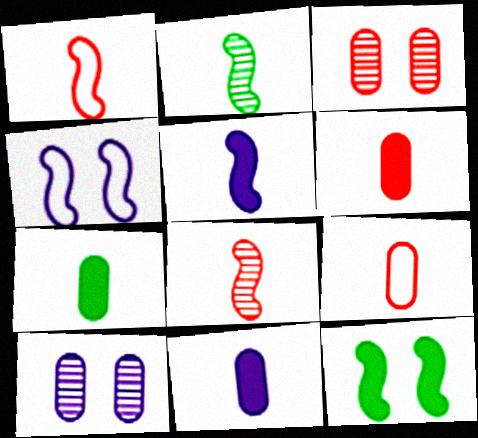[[1, 2, 5], 
[6, 7, 11]]